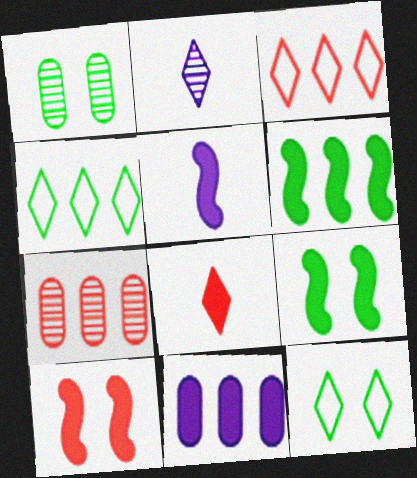[[1, 3, 5], 
[1, 9, 12], 
[5, 6, 10], 
[5, 7, 12], 
[8, 9, 11]]